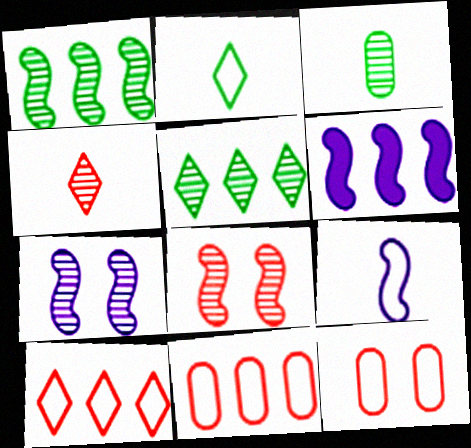[[5, 6, 11], 
[6, 7, 9]]